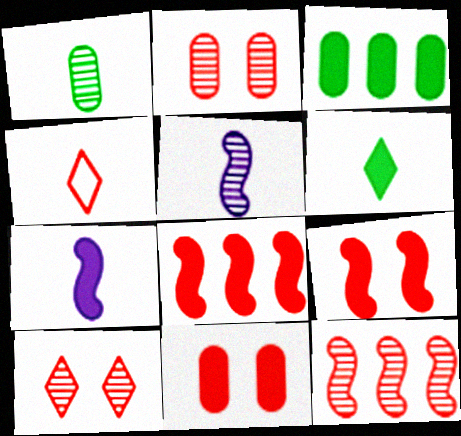[[1, 4, 7], 
[2, 4, 8], 
[4, 11, 12]]